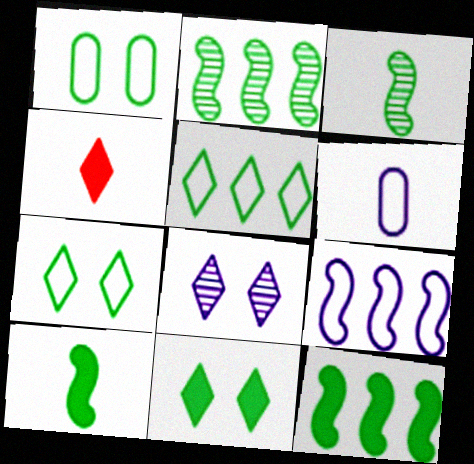[[3, 4, 6], 
[4, 5, 8]]